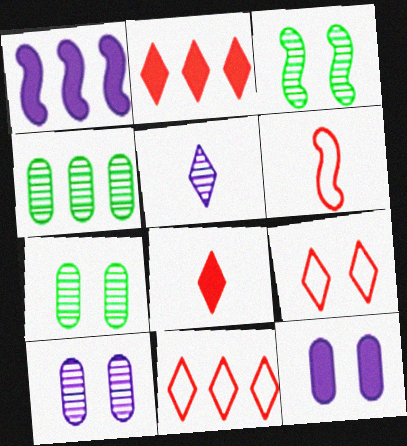[[1, 3, 6], 
[1, 4, 11], 
[3, 9, 12]]